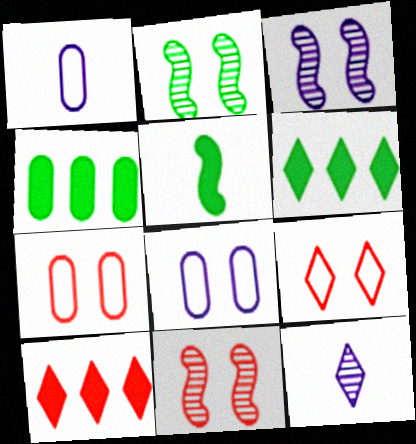[[1, 2, 10], 
[1, 6, 11], 
[2, 3, 11], 
[6, 9, 12]]